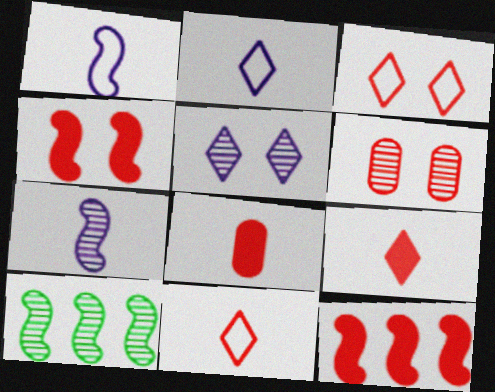[[1, 4, 10], 
[3, 4, 6], 
[6, 11, 12]]